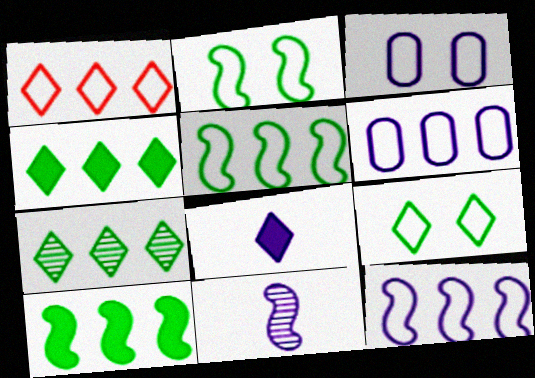[[1, 5, 6]]